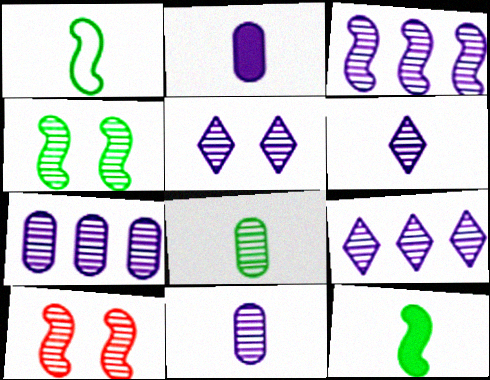[[3, 5, 11], 
[3, 7, 9], 
[5, 6, 9], 
[8, 9, 10]]